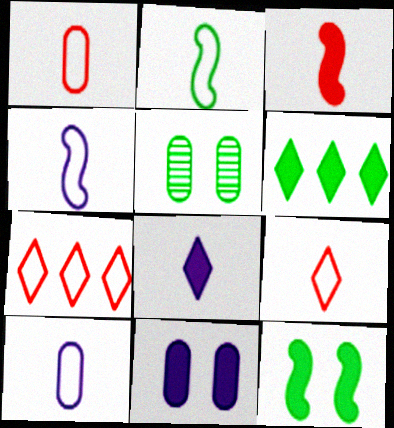[[2, 5, 6], 
[2, 9, 10], 
[3, 6, 11]]